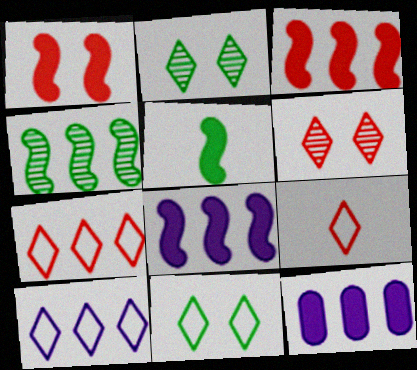[[1, 5, 8], 
[4, 7, 12], 
[9, 10, 11]]